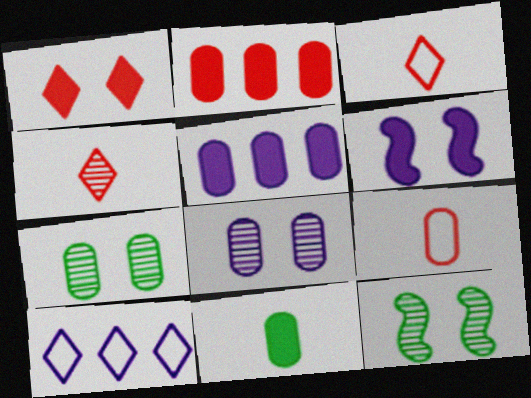[[3, 5, 12], 
[5, 7, 9]]